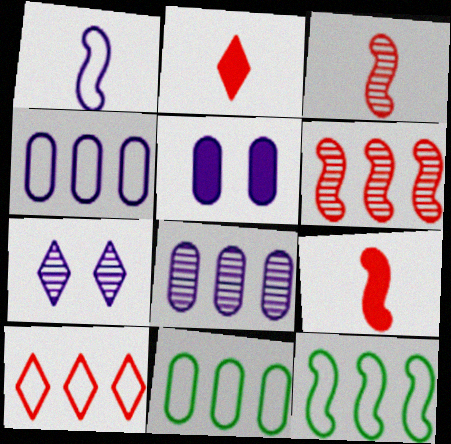[[4, 10, 12], 
[7, 9, 11]]